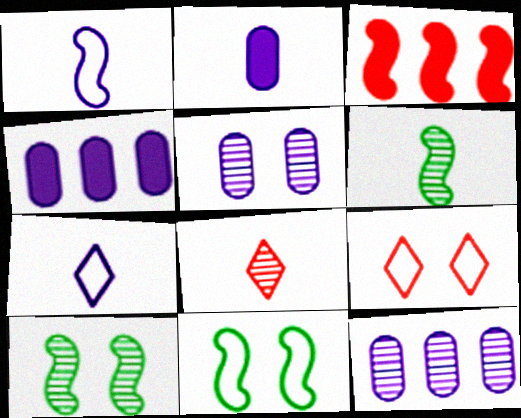[[1, 3, 10], 
[4, 6, 9], 
[4, 8, 11], 
[8, 10, 12]]